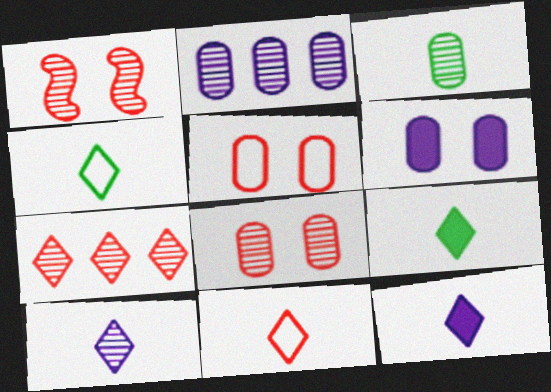[[2, 3, 8], 
[9, 10, 11]]